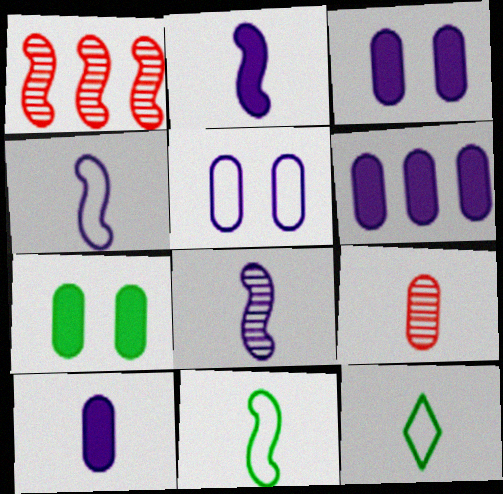[[1, 3, 12], 
[2, 4, 8], 
[2, 9, 12], 
[3, 6, 10]]